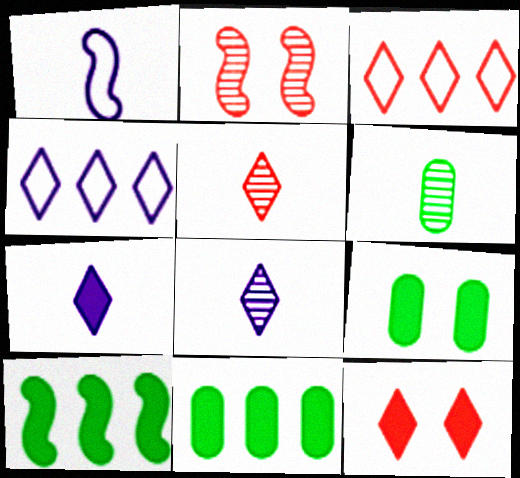[[1, 2, 10], 
[3, 5, 12]]